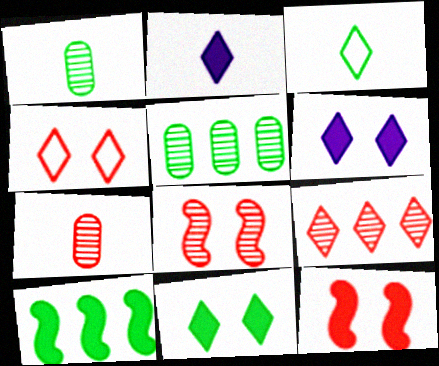[[3, 6, 9], 
[7, 8, 9]]